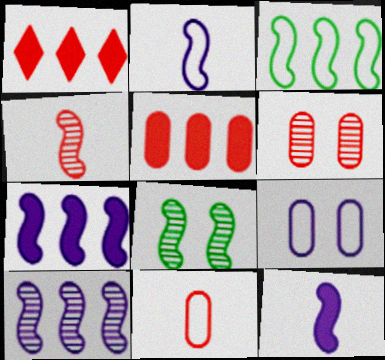[[4, 8, 10], 
[5, 6, 11]]